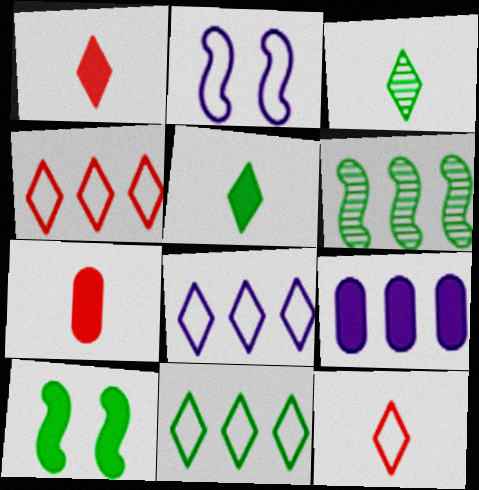[[1, 9, 10], 
[4, 6, 9], 
[4, 8, 11]]